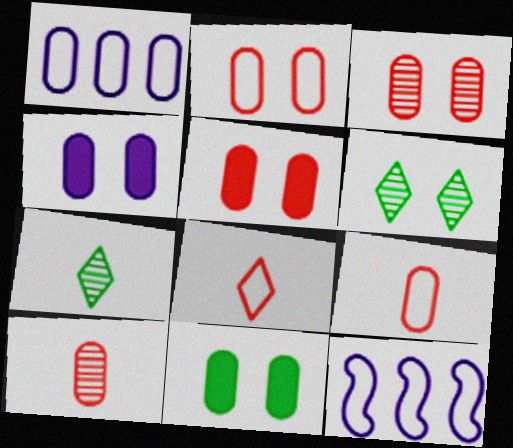[[1, 10, 11], 
[2, 3, 5], 
[4, 5, 11], 
[5, 7, 12]]